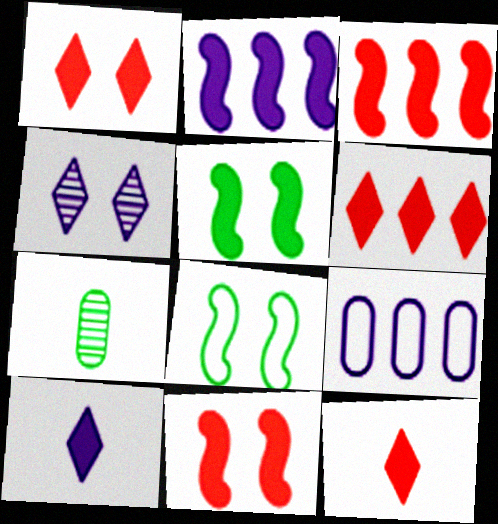[[1, 6, 12]]